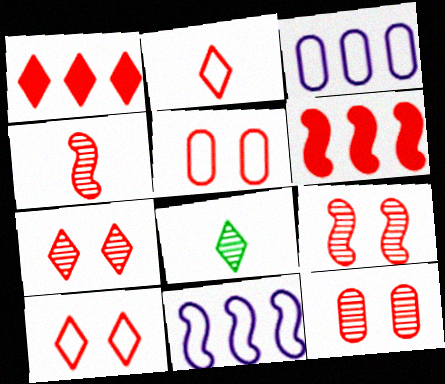[[1, 2, 7], 
[1, 4, 5], 
[2, 6, 12], 
[7, 9, 12]]